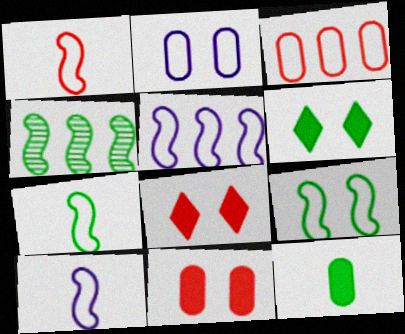[[1, 5, 9], 
[1, 7, 10]]